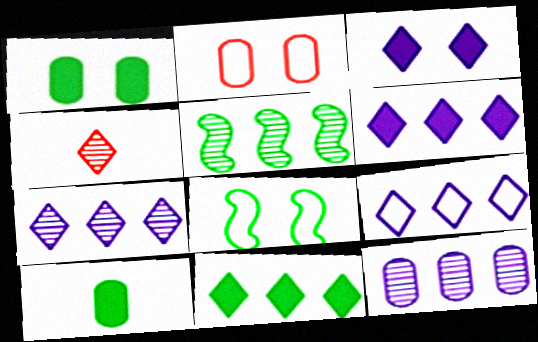[[2, 10, 12], 
[6, 7, 9]]